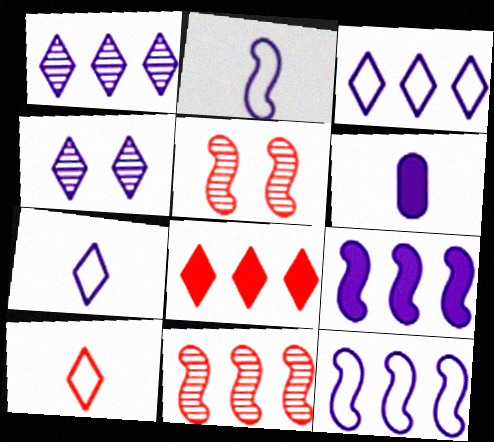[[4, 6, 12]]